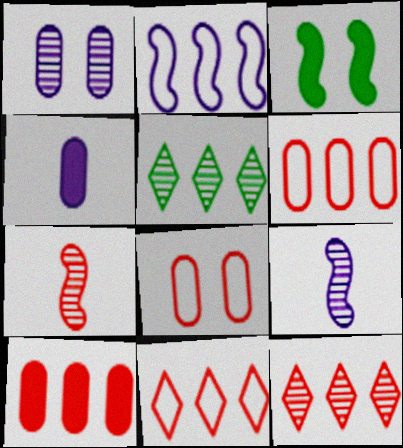[[1, 5, 7], 
[2, 3, 7], 
[2, 5, 10]]